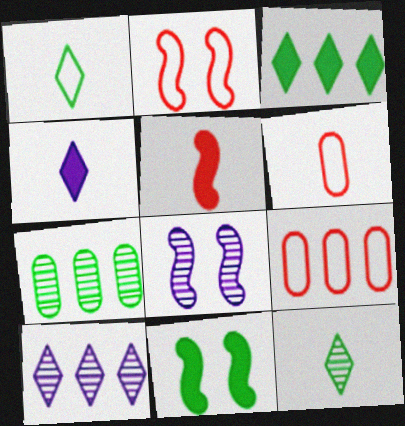[[1, 7, 11], 
[2, 4, 7], 
[2, 8, 11], 
[3, 6, 8], 
[6, 10, 11]]